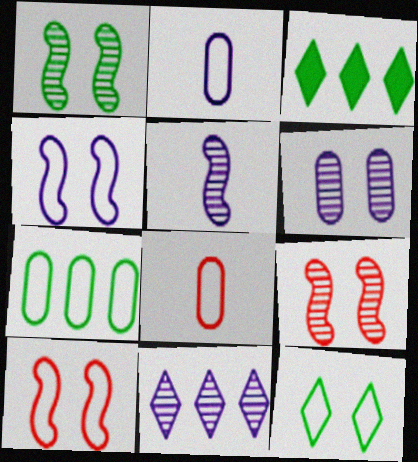[[2, 3, 9], 
[5, 6, 11]]